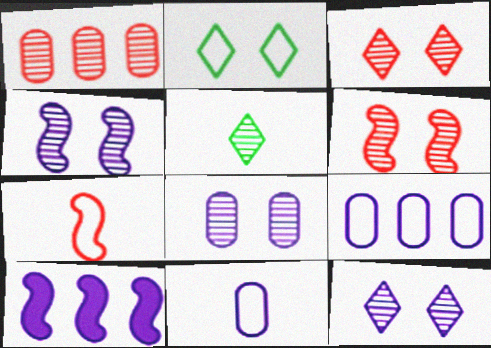[[1, 4, 5], 
[2, 7, 9], 
[4, 8, 12], 
[10, 11, 12]]